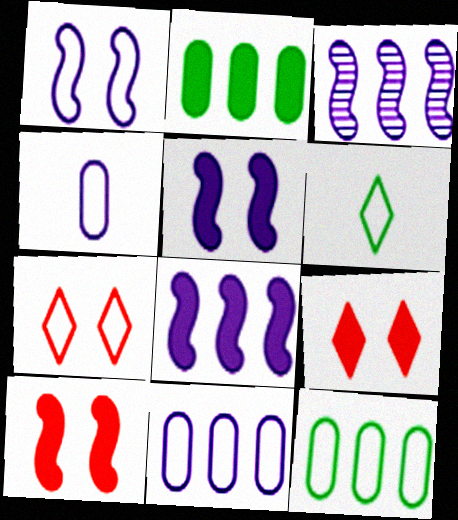[]